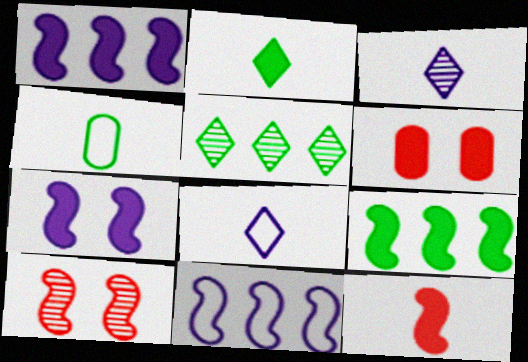[[1, 2, 6], 
[3, 4, 12], 
[7, 9, 12]]